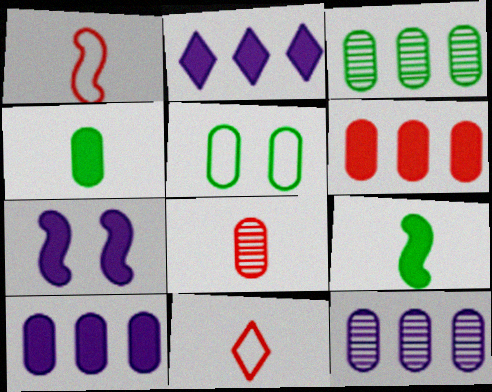[[3, 4, 5], 
[3, 7, 11], 
[5, 8, 10]]